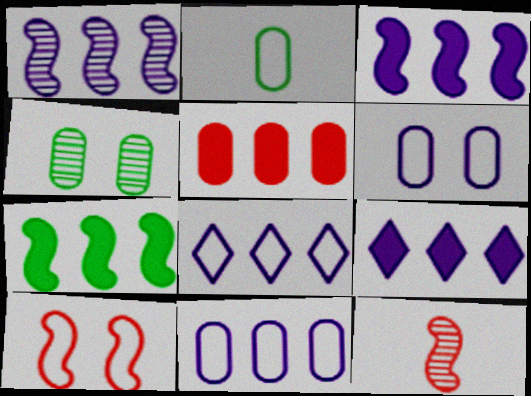[[1, 9, 11], 
[2, 8, 10], 
[5, 7, 9]]